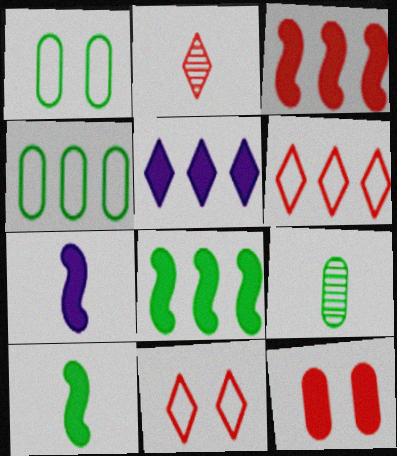[[5, 10, 12]]